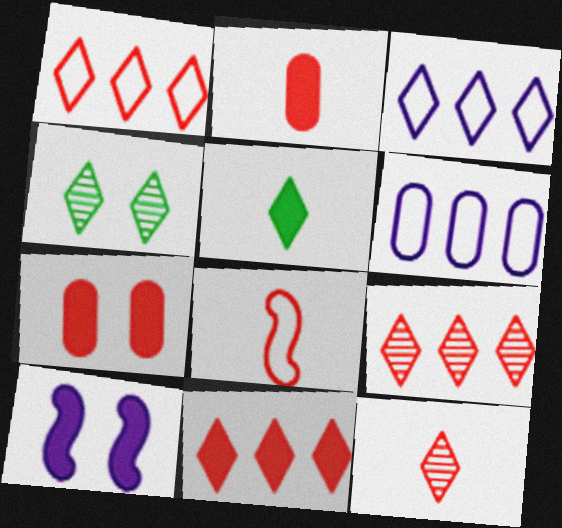[[1, 9, 11], 
[2, 8, 12], 
[7, 8, 9]]